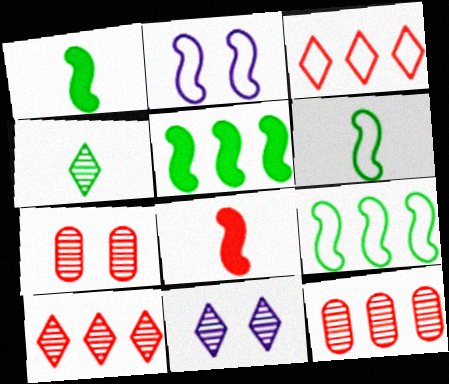[[3, 7, 8], 
[4, 10, 11]]